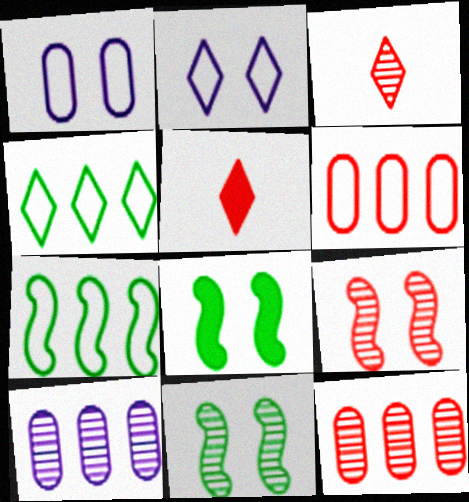[[3, 9, 12], 
[3, 10, 11], 
[5, 6, 9]]